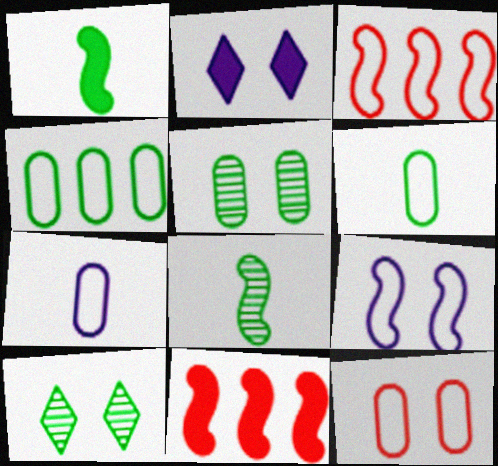[[1, 4, 10], 
[4, 7, 12], 
[7, 10, 11], 
[8, 9, 11]]